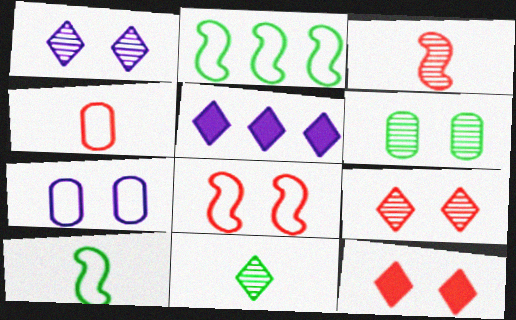[]